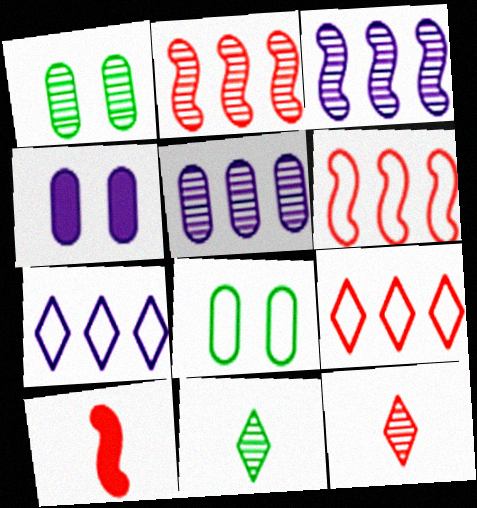[[1, 3, 12], 
[1, 7, 10], 
[4, 6, 11]]